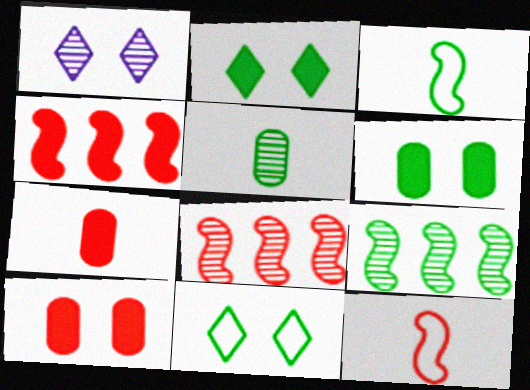[[1, 5, 8]]